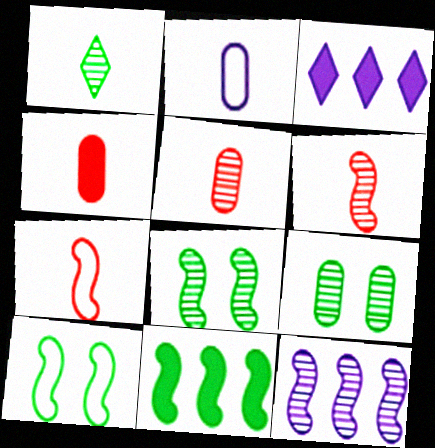[[3, 5, 10], 
[3, 7, 9], 
[6, 8, 12]]